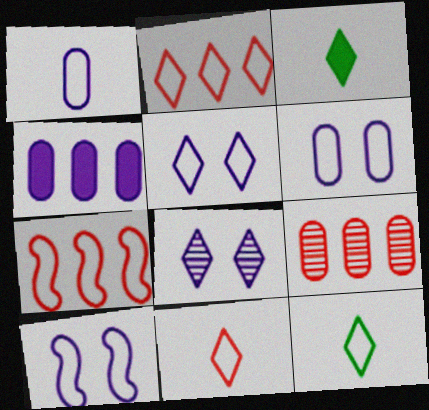[[2, 3, 8], 
[2, 5, 12], 
[3, 9, 10], 
[5, 6, 10], 
[6, 7, 12]]